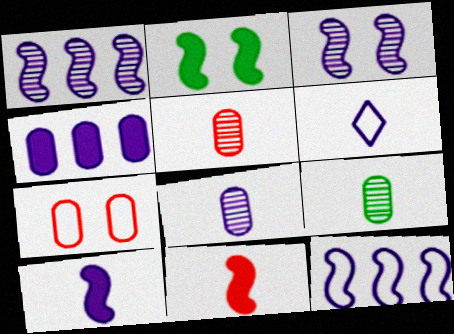[[3, 4, 6], 
[3, 10, 12], 
[4, 7, 9], 
[5, 8, 9], 
[6, 8, 10], 
[6, 9, 11]]